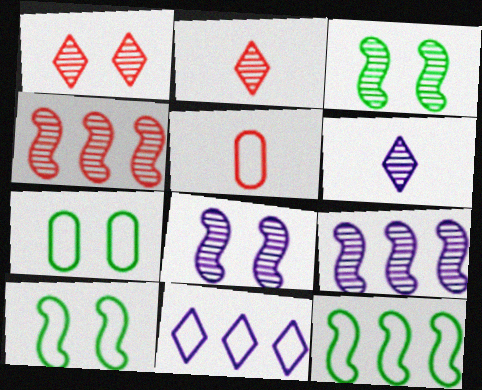[[5, 10, 11]]